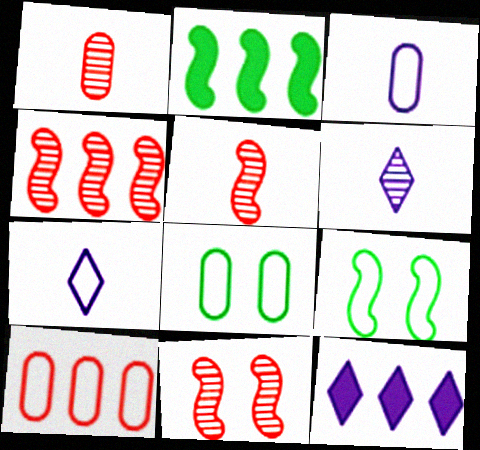[[1, 9, 12], 
[3, 8, 10], 
[4, 5, 11], 
[5, 8, 12], 
[7, 9, 10]]